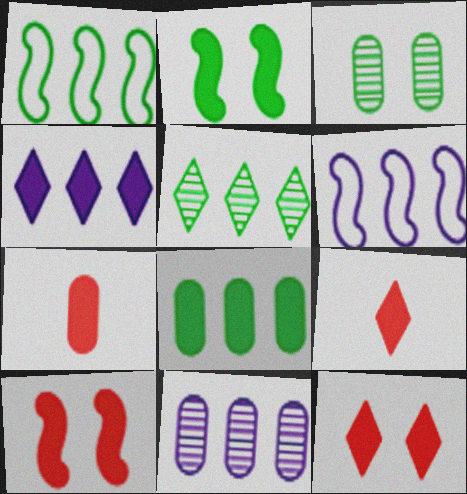[[1, 5, 8], 
[2, 4, 7], 
[3, 6, 9], 
[4, 6, 11]]